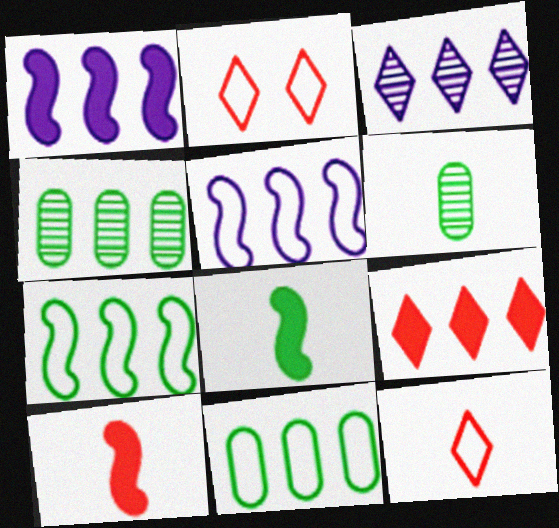[[1, 2, 6], 
[4, 5, 9]]